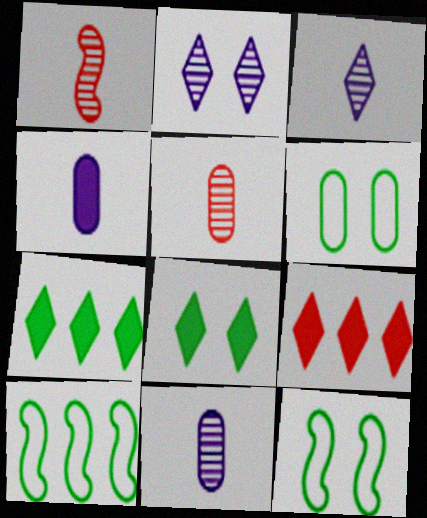[[9, 11, 12]]